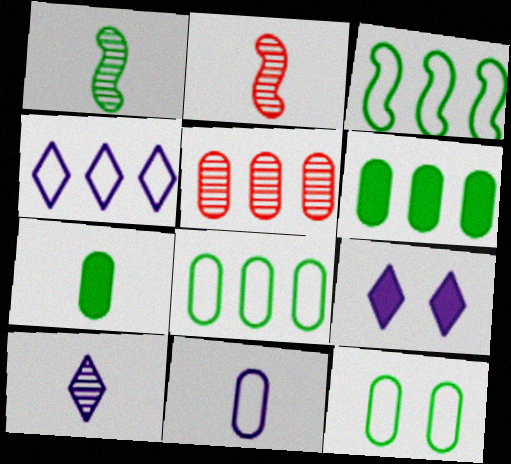[[2, 8, 9], 
[4, 9, 10]]